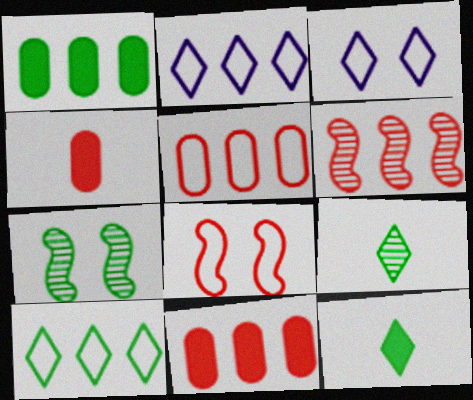[[1, 2, 6], 
[2, 4, 7]]